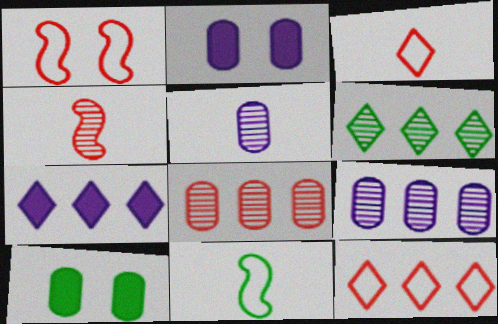[[6, 7, 12], 
[6, 10, 11]]